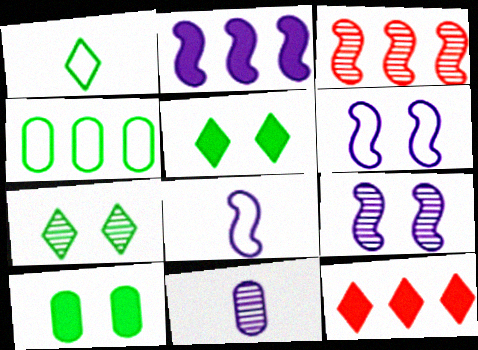[[2, 8, 9], 
[3, 7, 11]]